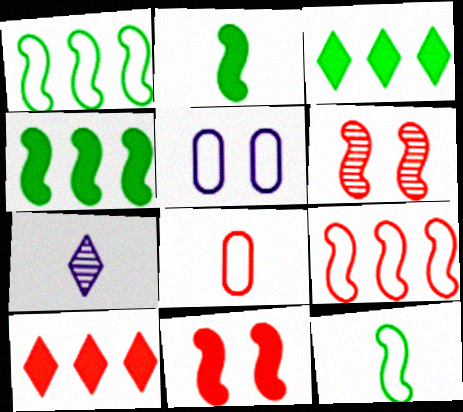[[2, 7, 8], 
[6, 8, 10]]